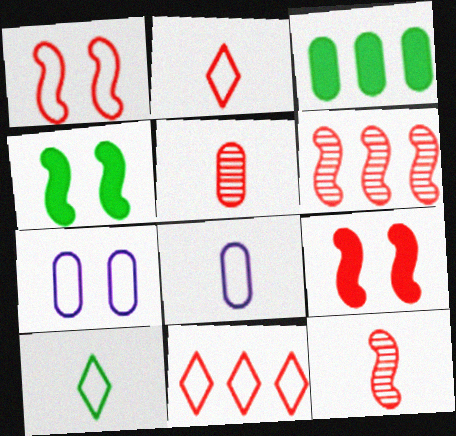[[3, 5, 7], 
[5, 9, 11]]